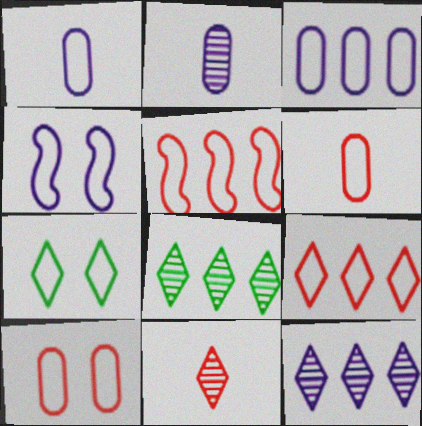[[1, 5, 7], 
[4, 7, 10]]